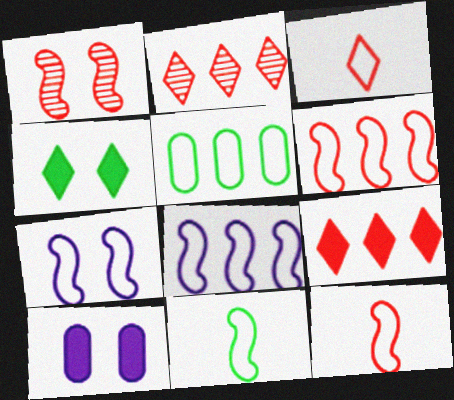[[2, 10, 11], 
[3, 5, 7], 
[6, 7, 11]]